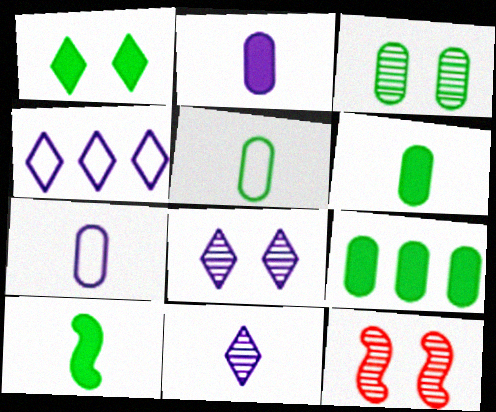[[1, 9, 10], 
[3, 5, 9], 
[3, 8, 12], 
[4, 6, 12]]